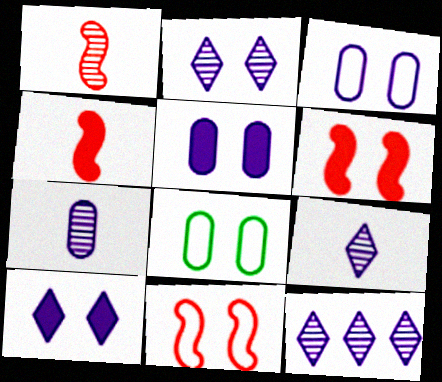[[2, 6, 8], 
[2, 9, 12], 
[4, 8, 12]]